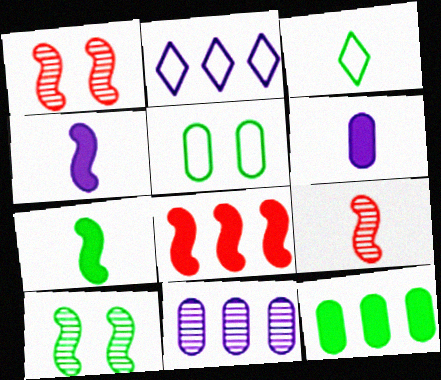[[3, 6, 9], 
[3, 10, 12]]